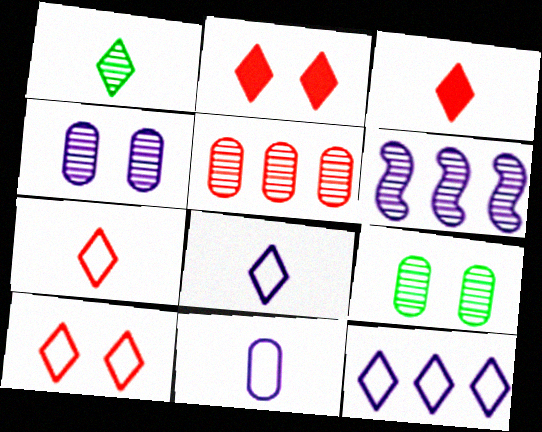[[1, 2, 12], 
[1, 3, 8]]